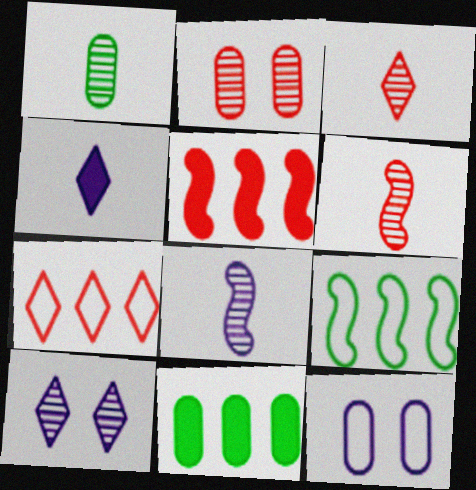[[1, 3, 8], 
[2, 4, 9]]